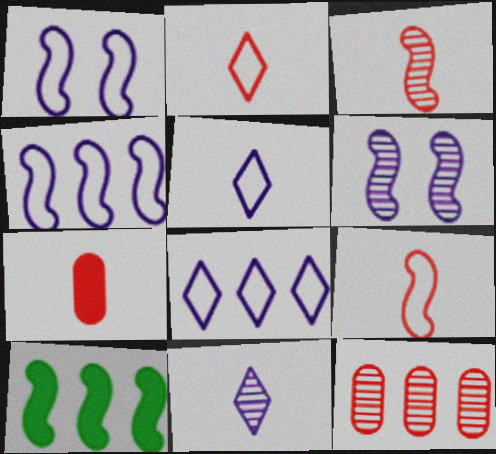[[1, 3, 10], 
[2, 3, 7], 
[6, 9, 10], 
[8, 10, 12]]